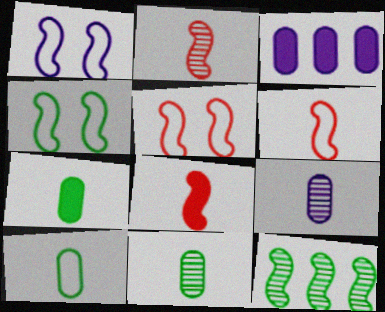[[1, 4, 5], 
[1, 8, 12], 
[2, 6, 8], 
[7, 10, 11]]